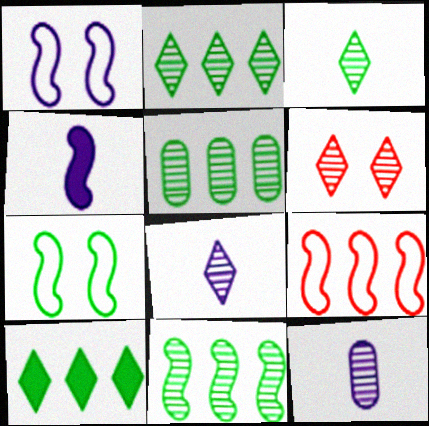[[2, 5, 11], 
[2, 6, 8], 
[6, 11, 12]]